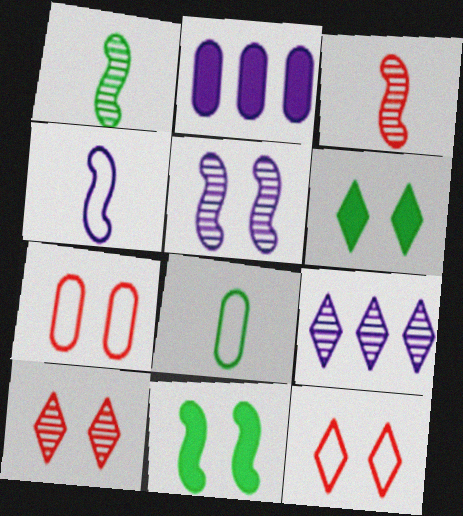[[1, 2, 12], 
[5, 6, 7]]